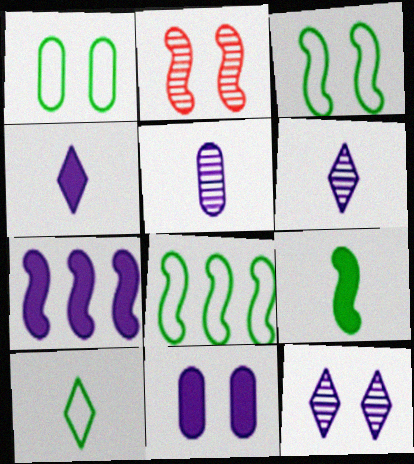[[1, 8, 10], 
[4, 7, 11]]